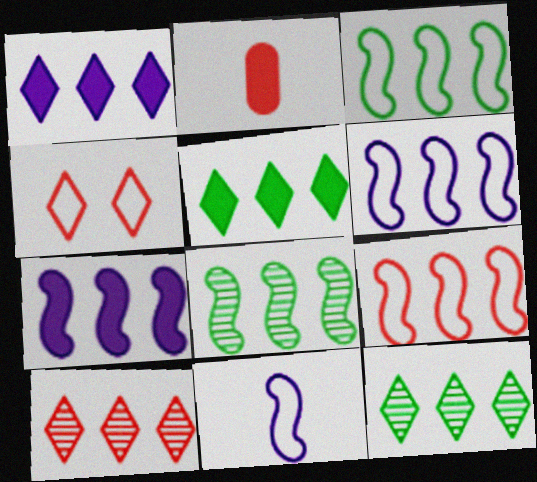[[3, 6, 9], 
[7, 8, 9]]